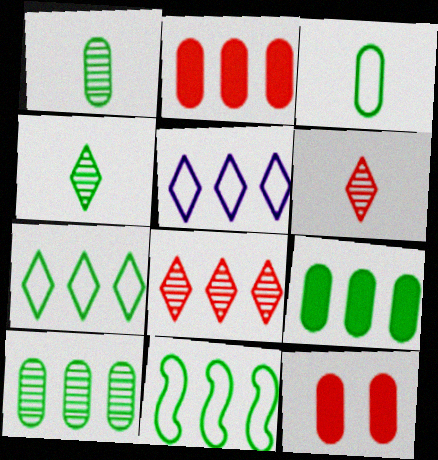[]